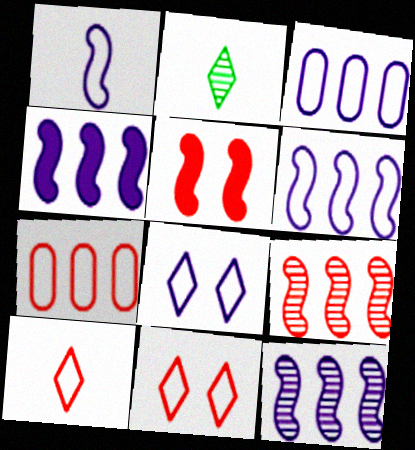[[1, 3, 8], 
[2, 3, 5], 
[4, 6, 12]]